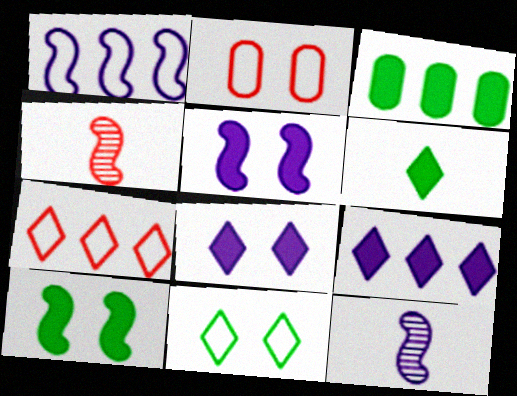[[1, 4, 10], 
[1, 5, 12], 
[3, 6, 10]]